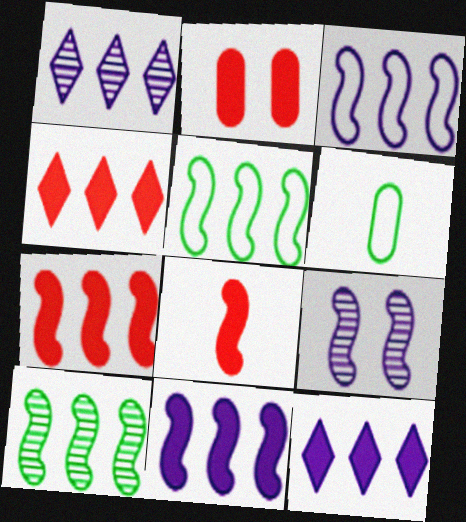[[2, 4, 8], 
[3, 7, 10], 
[4, 6, 9], 
[5, 8, 9]]